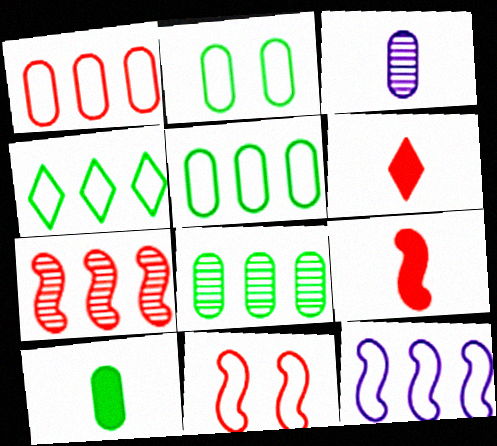[[1, 4, 12], 
[2, 8, 10], 
[7, 9, 11]]